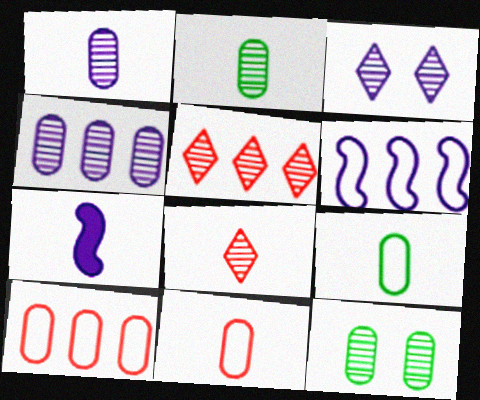[[7, 8, 9]]